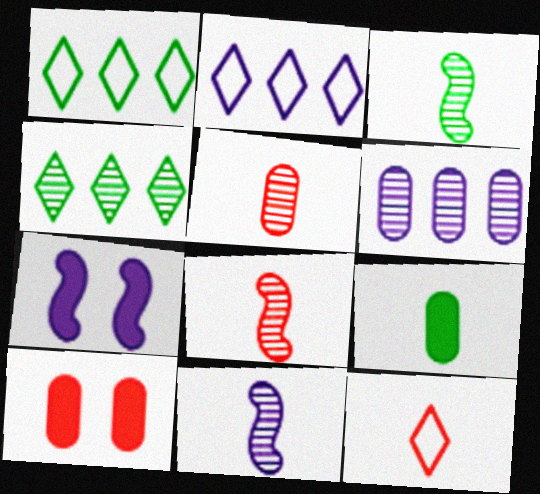[[1, 5, 7], 
[1, 10, 11], 
[2, 3, 10], 
[3, 8, 11], 
[9, 11, 12]]